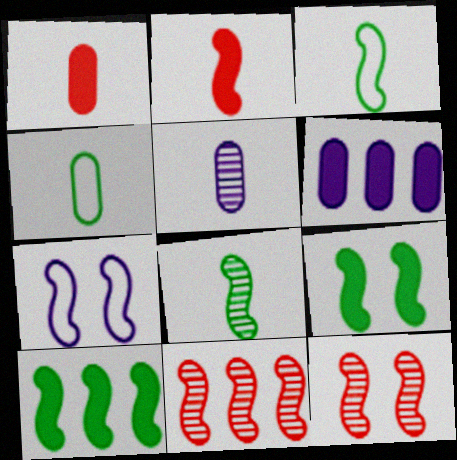[[1, 4, 5], 
[7, 9, 12]]